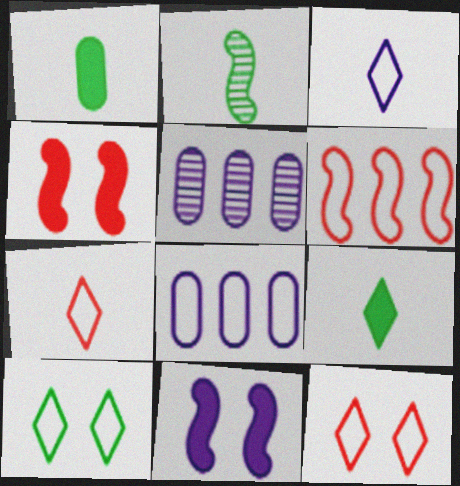[[2, 6, 11], 
[3, 5, 11]]